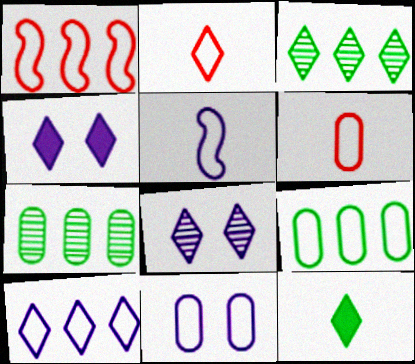[[1, 9, 10], 
[2, 3, 4], 
[5, 10, 11], 
[6, 9, 11]]